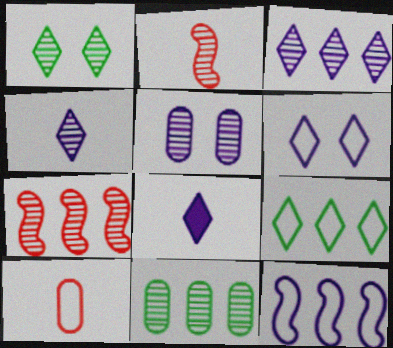[[3, 6, 8], 
[3, 7, 11], 
[5, 8, 12]]